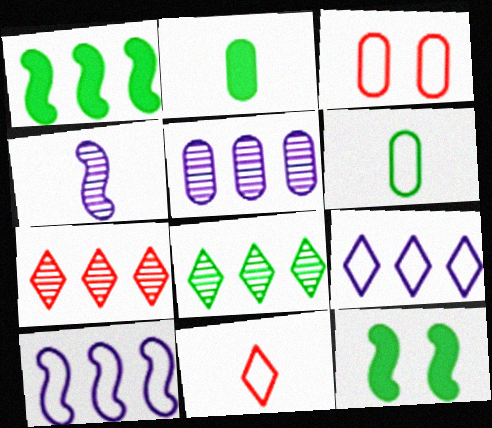[[2, 3, 5], 
[2, 4, 11], 
[5, 11, 12], 
[6, 8, 12]]